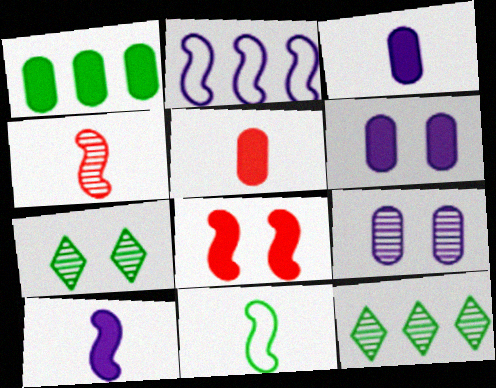[[1, 5, 6], 
[1, 7, 11], 
[2, 5, 7], 
[4, 9, 12], 
[4, 10, 11]]